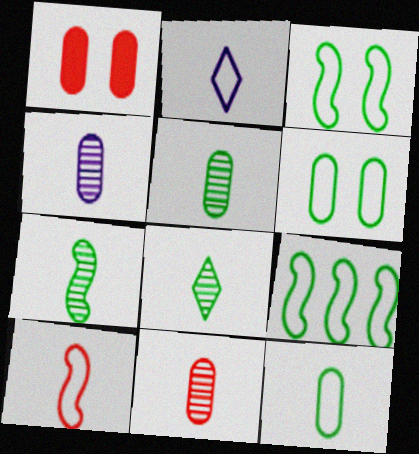[[2, 10, 12], 
[4, 5, 11], 
[5, 7, 8]]